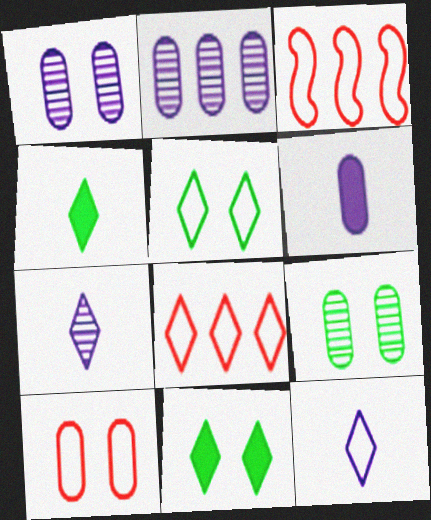[[1, 3, 4], 
[5, 8, 12], 
[7, 8, 11]]